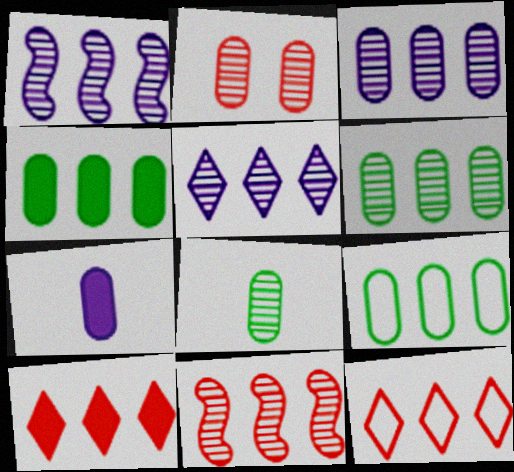[[1, 3, 5], 
[1, 4, 12], 
[1, 9, 10], 
[2, 3, 8], 
[2, 7, 9], 
[4, 6, 9], 
[5, 6, 11]]